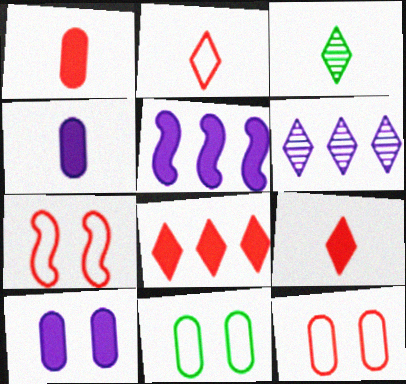[[3, 5, 12]]